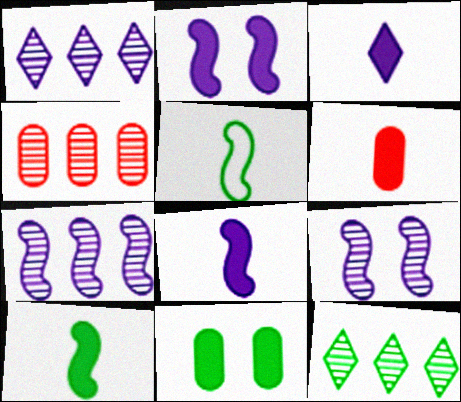[[3, 6, 10], 
[4, 7, 12], 
[5, 11, 12]]